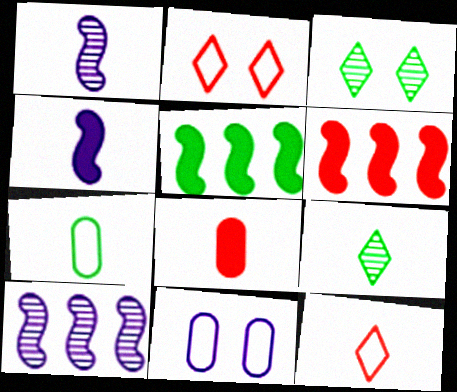[[3, 5, 7], 
[6, 9, 11]]